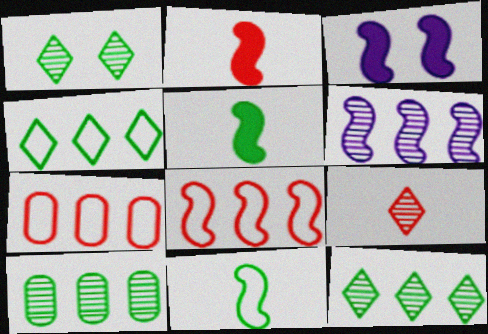[]